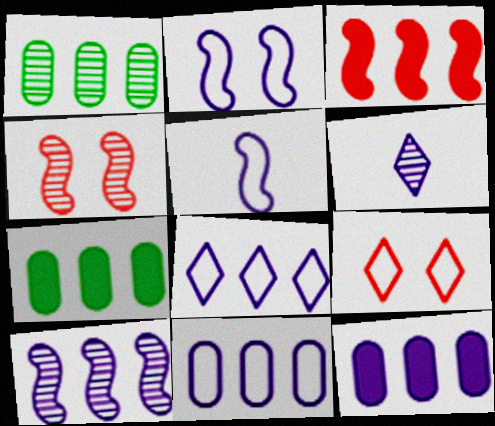[[1, 3, 8], 
[1, 4, 6], 
[2, 6, 12], 
[8, 10, 12]]